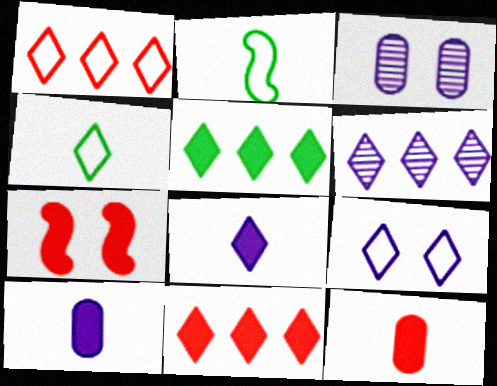[[1, 4, 9], 
[1, 5, 6], 
[2, 3, 11], 
[5, 7, 10], 
[6, 8, 9], 
[7, 11, 12]]